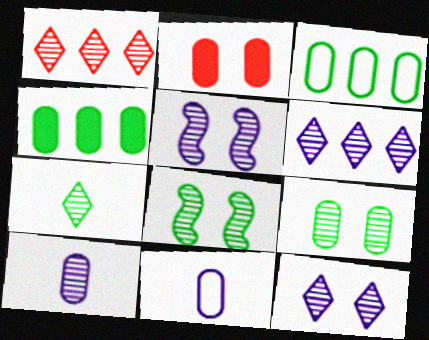[[1, 7, 12], 
[1, 8, 10], 
[2, 3, 10], 
[5, 6, 10]]